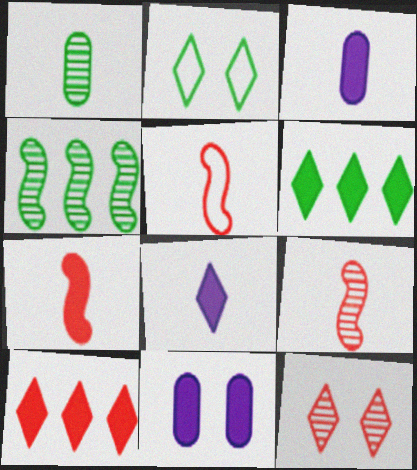[[1, 5, 8], 
[5, 7, 9], 
[6, 7, 11]]